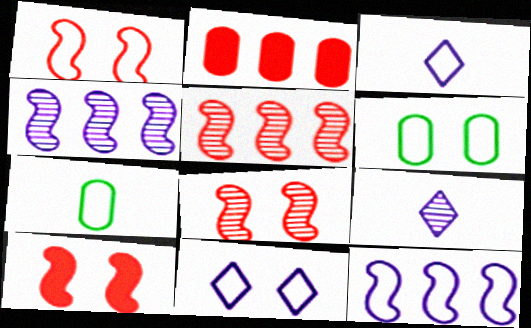[[1, 6, 11], 
[1, 8, 10]]